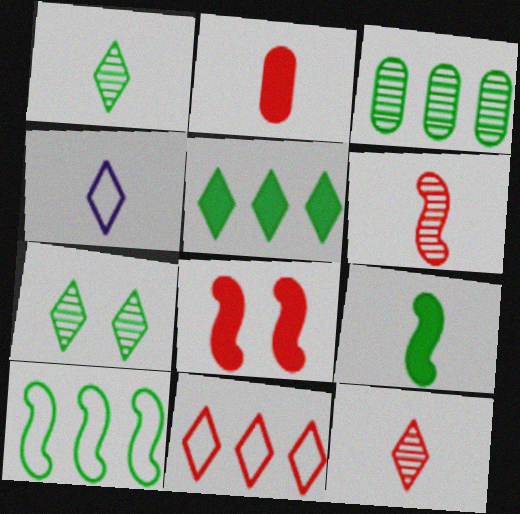[[3, 4, 8], 
[3, 5, 10]]